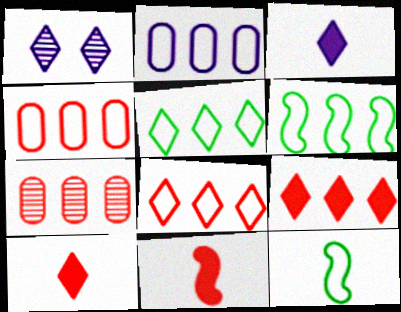[[1, 5, 10], 
[2, 6, 8]]